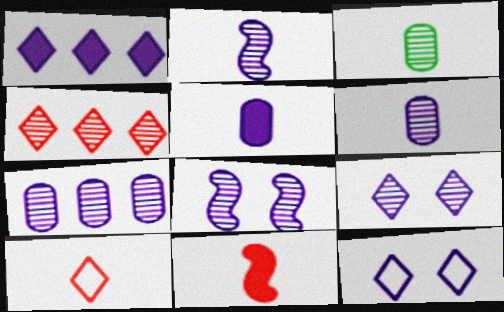[[2, 7, 9], 
[3, 4, 8]]